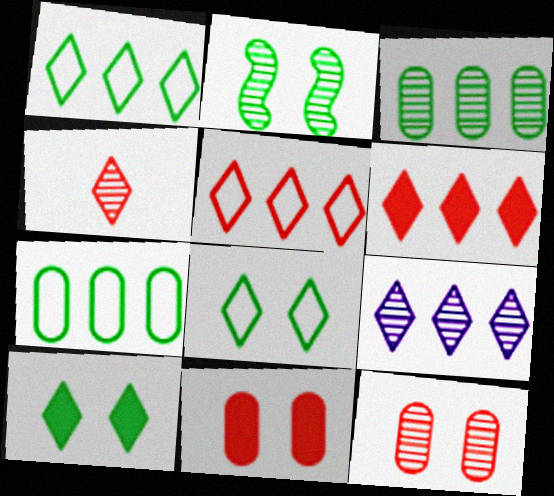[[1, 6, 9]]